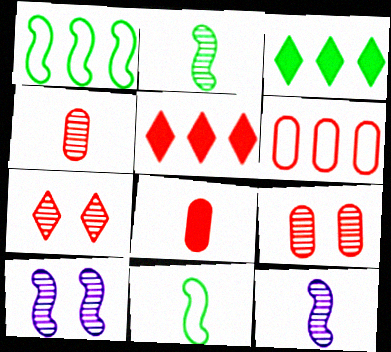[[6, 8, 9]]